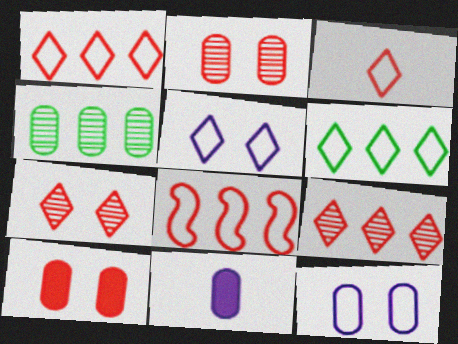[[3, 5, 6]]